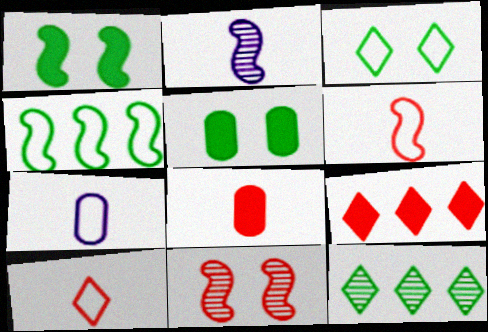[]